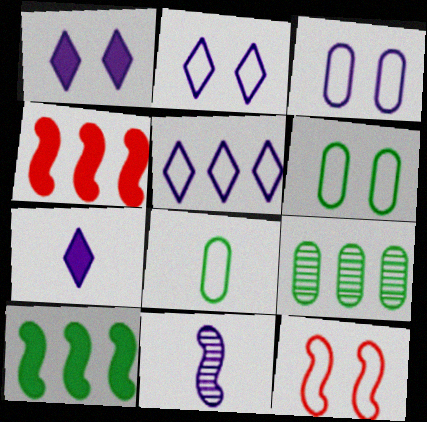[[2, 6, 12], 
[4, 5, 9], 
[5, 8, 12], 
[7, 9, 12], 
[10, 11, 12]]